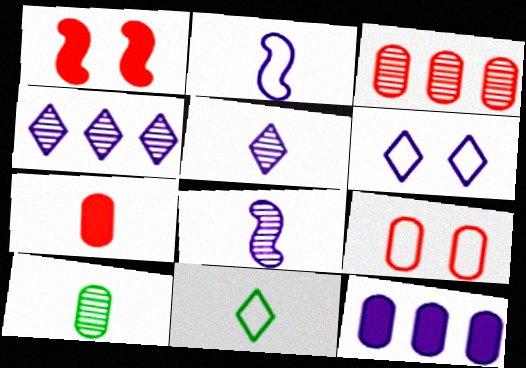[[3, 7, 9], 
[6, 8, 12], 
[7, 8, 11], 
[9, 10, 12]]